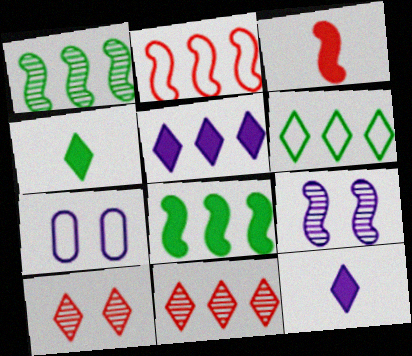[[5, 6, 11], 
[6, 10, 12]]